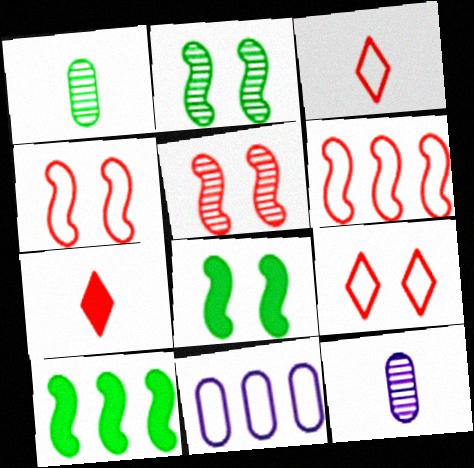[[2, 7, 11], 
[9, 10, 12]]